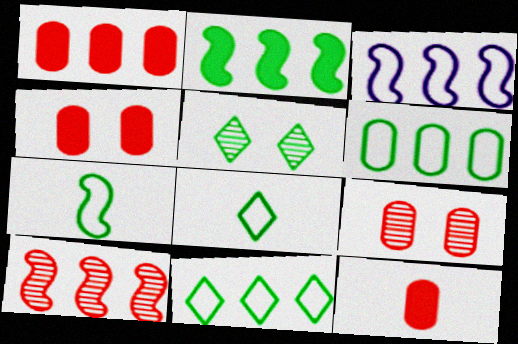[[1, 4, 12], 
[2, 3, 10], 
[3, 5, 12]]